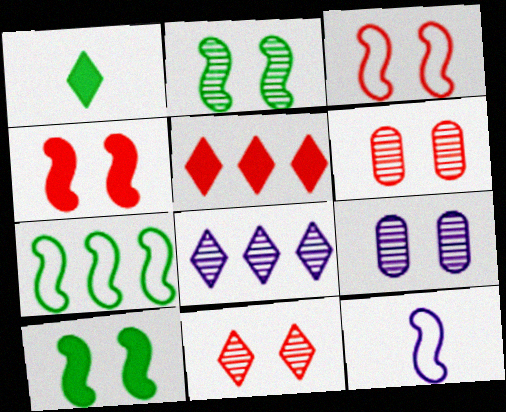[[2, 9, 11], 
[3, 7, 12]]